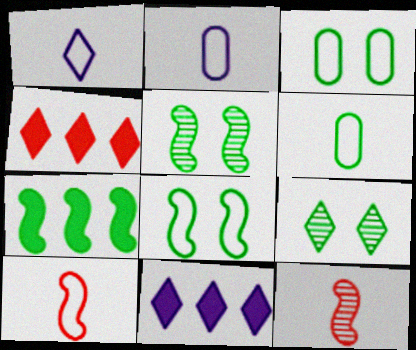[[1, 4, 9], 
[1, 6, 10], 
[2, 4, 5], 
[3, 11, 12], 
[6, 7, 9]]